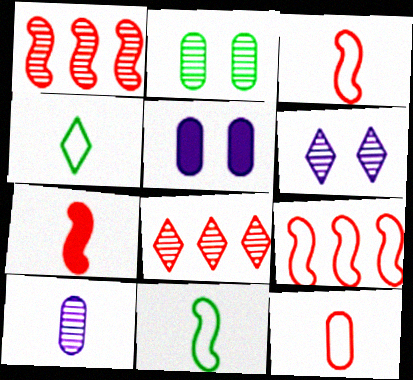[[1, 4, 5], 
[4, 7, 10], 
[5, 8, 11]]